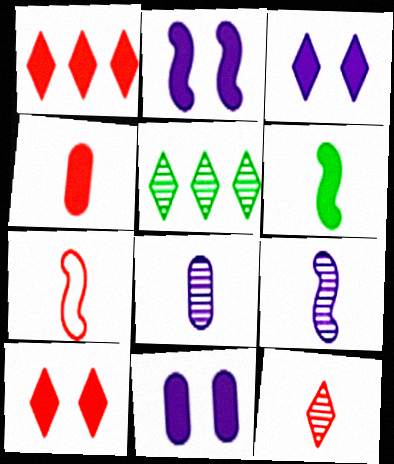[[1, 6, 11], 
[2, 3, 11], 
[4, 7, 12], 
[5, 7, 11], 
[6, 7, 9]]